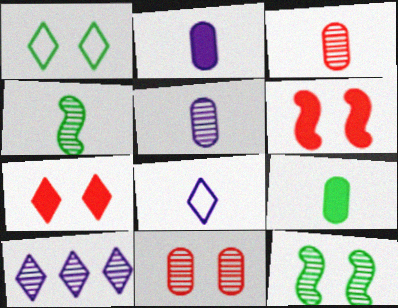[[3, 10, 12], 
[4, 10, 11]]